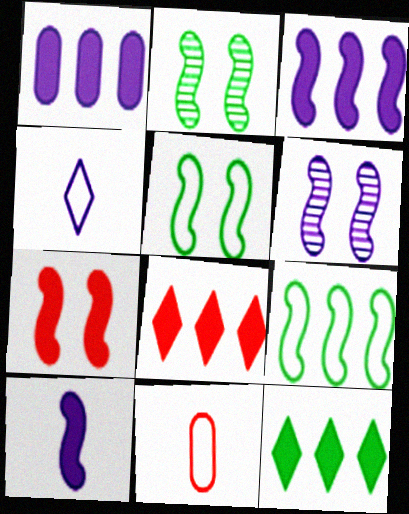[[1, 4, 6], 
[5, 6, 7], 
[6, 11, 12]]